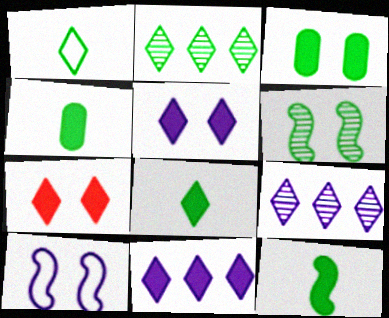[[1, 7, 9], 
[4, 8, 12], 
[7, 8, 11]]